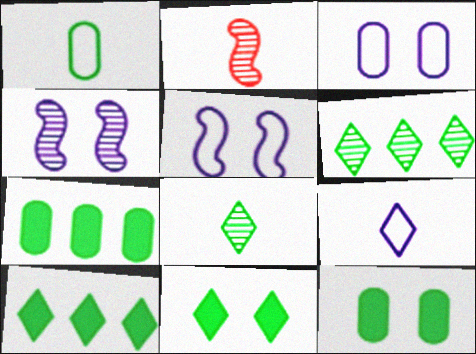[[2, 3, 10]]